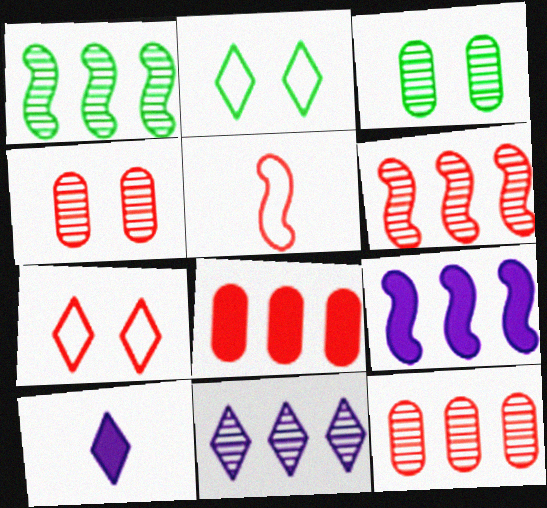[[1, 11, 12]]